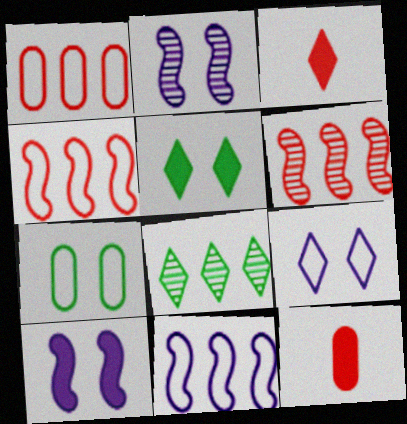[[3, 8, 9]]